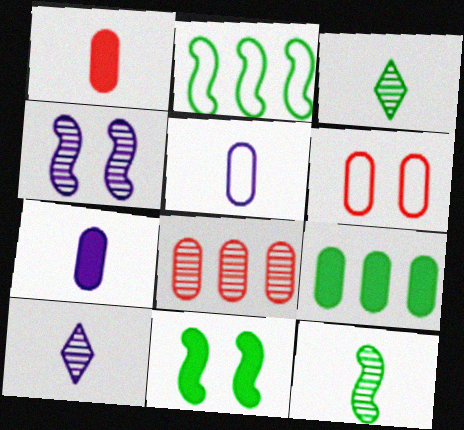[[1, 6, 8], 
[2, 11, 12], 
[3, 4, 8]]